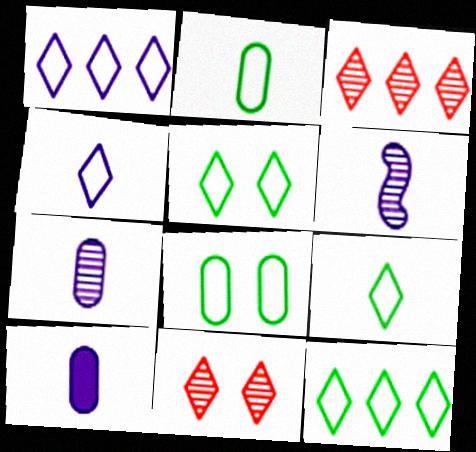[[4, 6, 10], 
[5, 9, 12]]